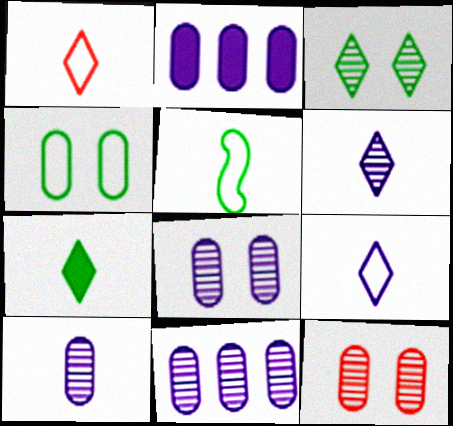[[1, 6, 7], 
[8, 10, 11]]